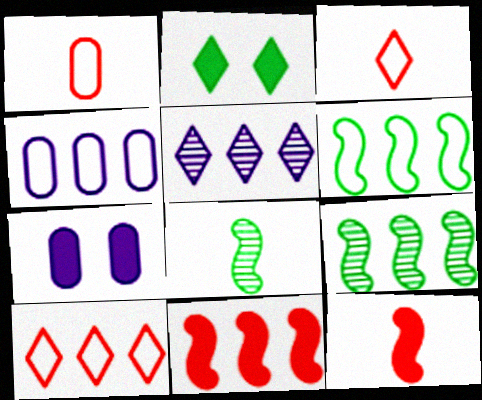[[2, 3, 5], 
[3, 7, 9], 
[4, 6, 10], 
[7, 8, 10]]